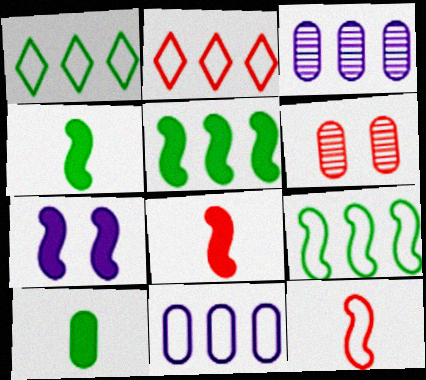[[2, 3, 5], 
[2, 6, 8], 
[2, 9, 11], 
[5, 7, 8], 
[6, 10, 11]]